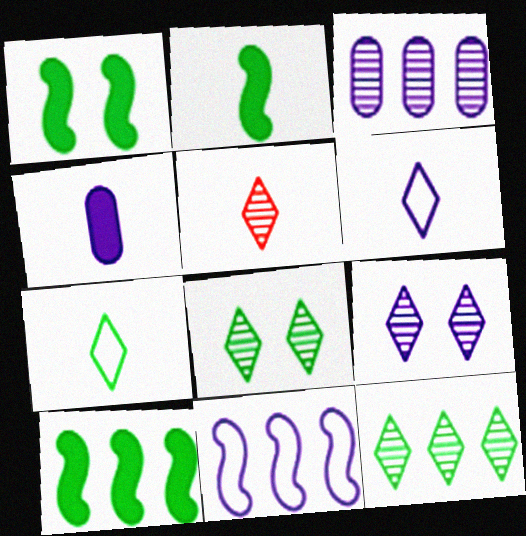[[1, 2, 10], 
[4, 9, 11], 
[5, 9, 12]]